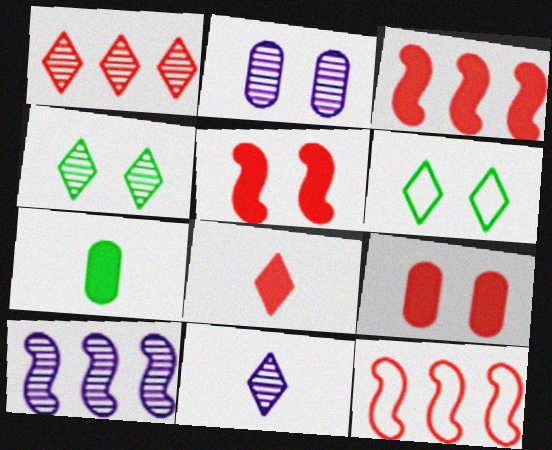[[1, 4, 11], 
[2, 5, 6], 
[2, 10, 11], 
[3, 8, 9]]